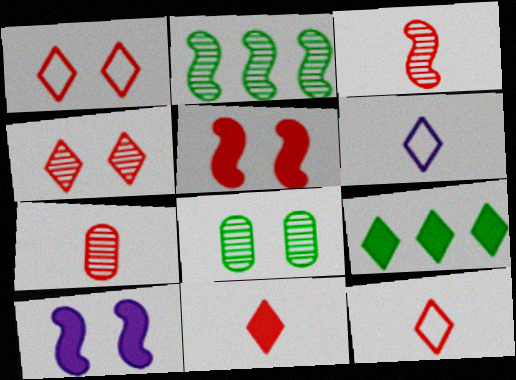[[1, 8, 10], 
[4, 6, 9]]